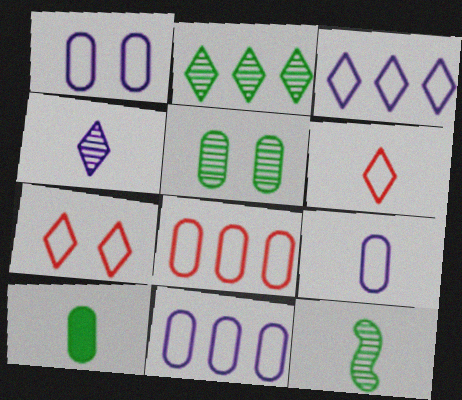[[1, 9, 11], 
[2, 5, 12]]